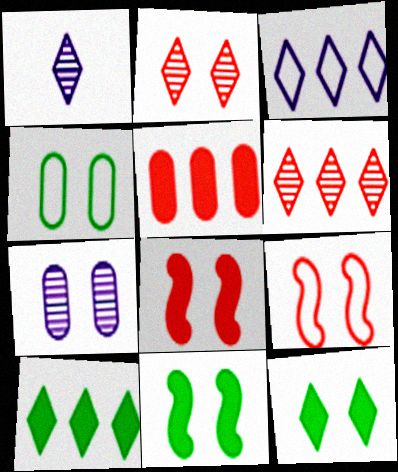[[3, 6, 10], 
[7, 9, 12]]